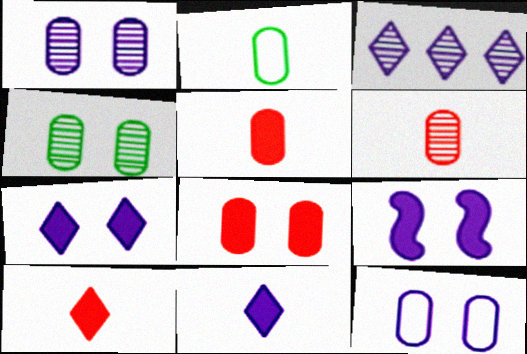[[4, 8, 12]]